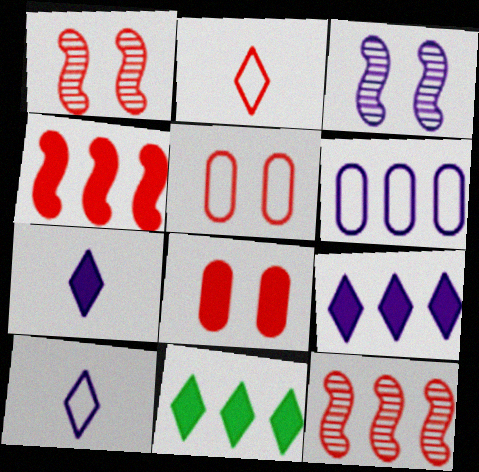[[2, 8, 12], 
[3, 6, 7], 
[6, 11, 12]]